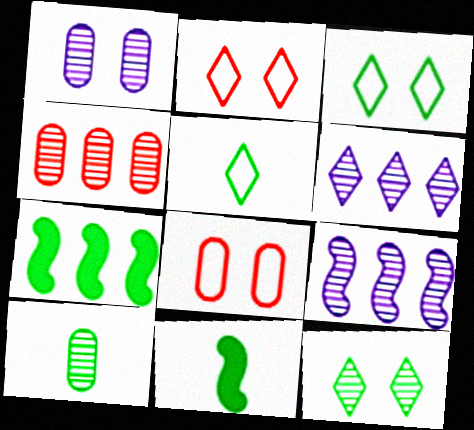[[1, 4, 10], 
[3, 7, 10], 
[5, 10, 11], 
[6, 8, 11]]